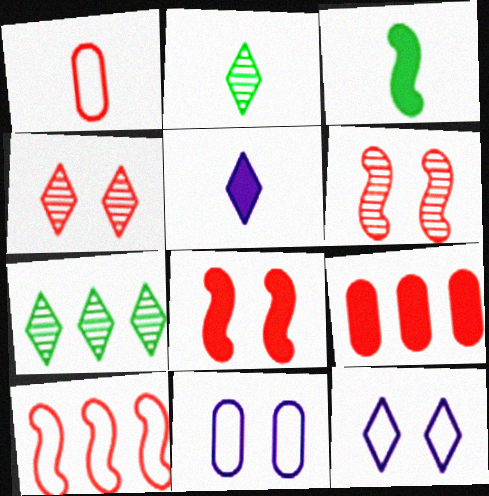[]